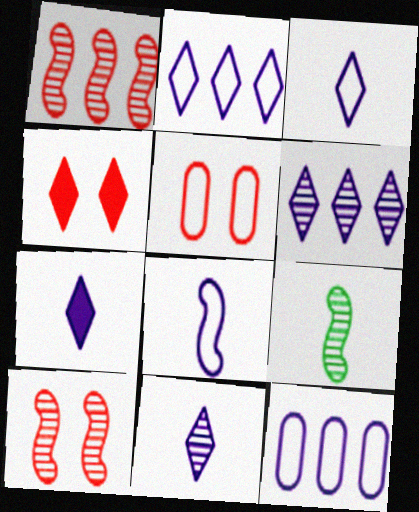[[3, 7, 11], 
[4, 5, 10], 
[4, 9, 12]]